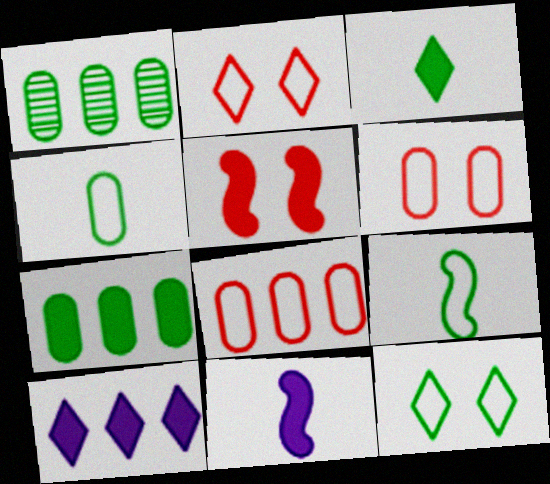[[1, 2, 11]]